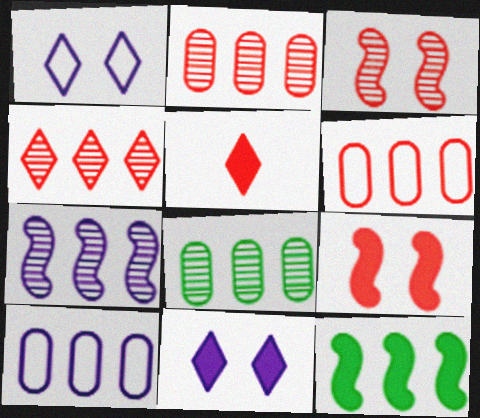[[3, 5, 6], 
[4, 7, 8], 
[4, 10, 12]]